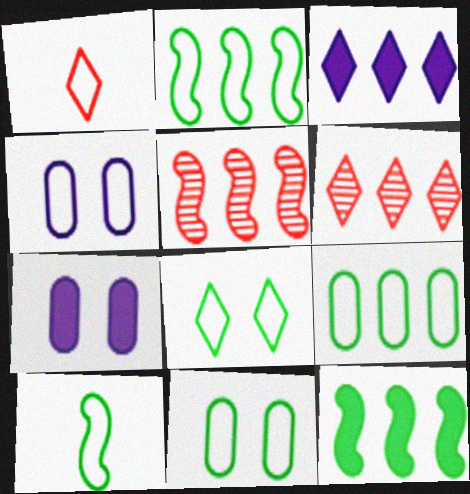[[1, 2, 4], 
[3, 5, 9], 
[6, 7, 10], 
[8, 9, 10]]